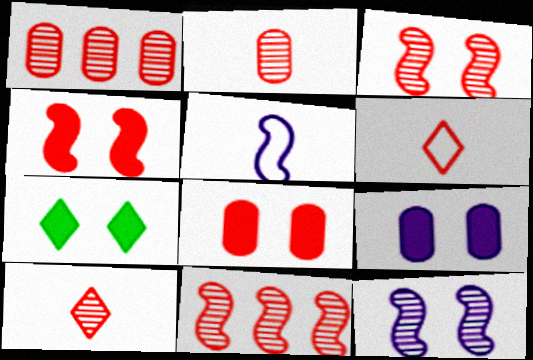[[1, 3, 10], 
[1, 4, 6], 
[1, 5, 7], 
[4, 7, 9], 
[6, 8, 11]]